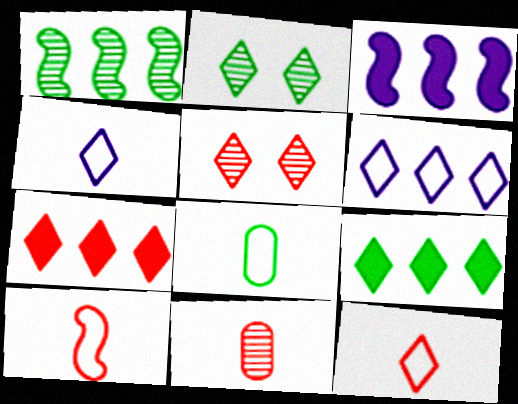[[2, 4, 7], 
[3, 5, 8], 
[4, 5, 9], 
[4, 8, 10], 
[5, 7, 12]]